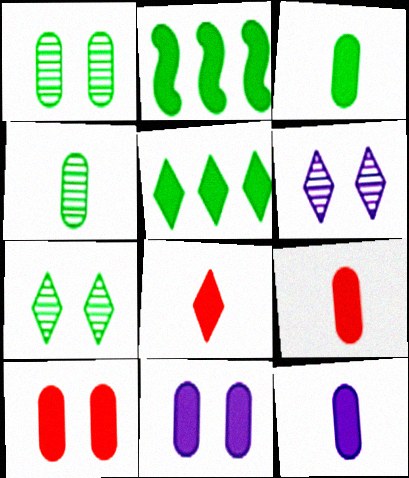[[2, 8, 11], 
[3, 9, 12]]